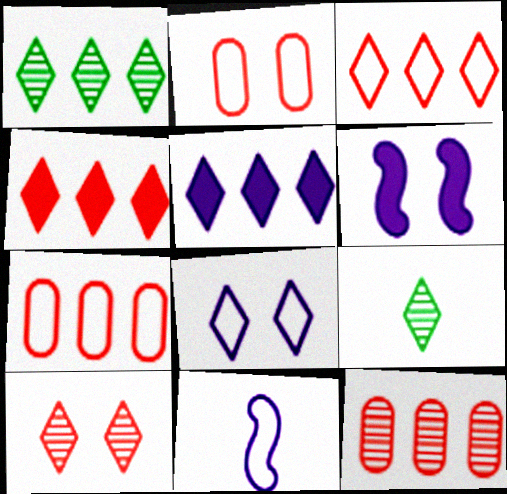[[1, 3, 5], 
[4, 8, 9], 
[6, 7, 9]]